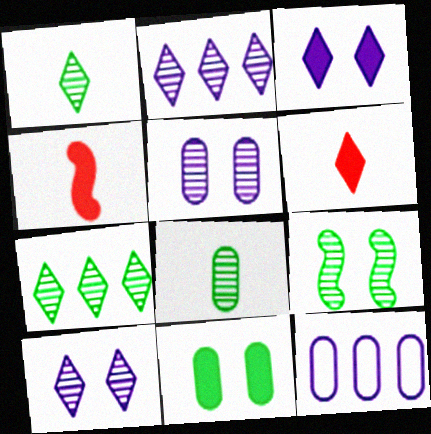[[6, 9, 12], 
[7, 8, 9]]